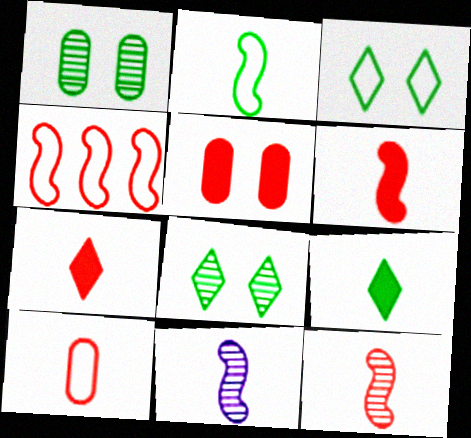[[2, 6, 11], 
[7, 10, 12], 
[9, 10, 11]]